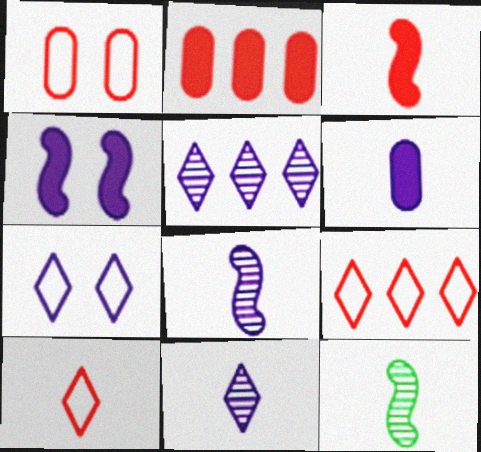[[2, 7, 12], 
[6, 10, 12]]